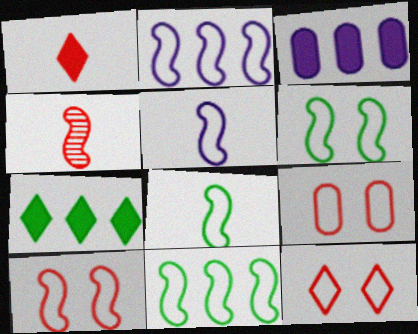[[2, 8, 10], 
[5, 10, 11], 
[6, 8, 11], 
[9, 10, 12]]